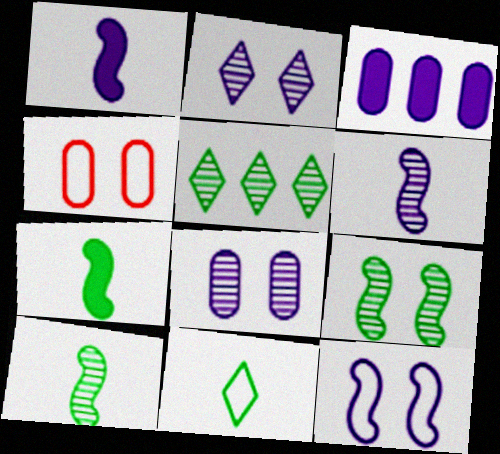[[1, 4, 5]]